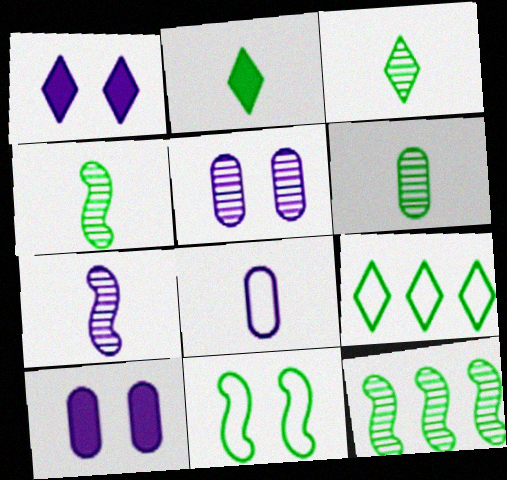[[3, 4, 6]]